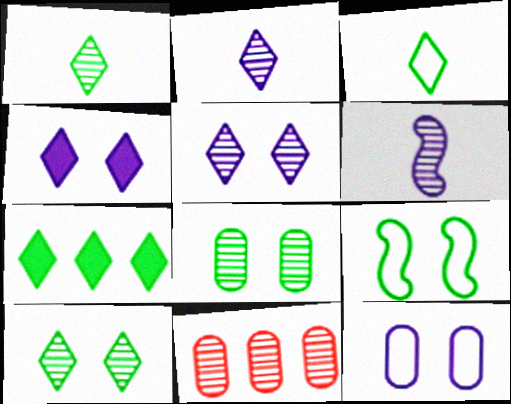[[3, 7, 10], 
[6, 10, 11]]